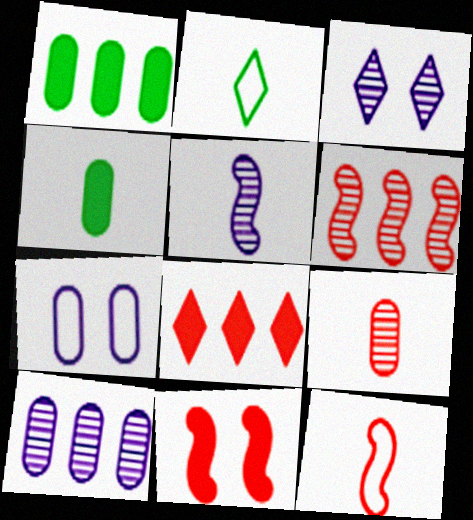[[1, 3, 12], 
[1, 7, 9], 
[2, 3, 8], 
[2, 10, 11], 
[3, 5, 10], 
[6, 11, 12]]